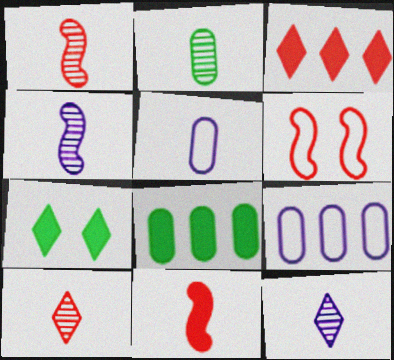[[1, 2, 12], 
[1, 7, 9], 
[2, 4, 10], 
[6, 8, 12]]